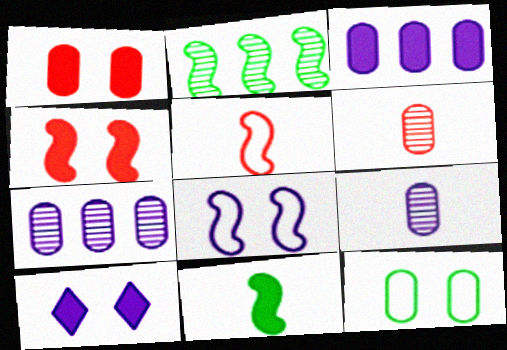[[3, 6, 12]]